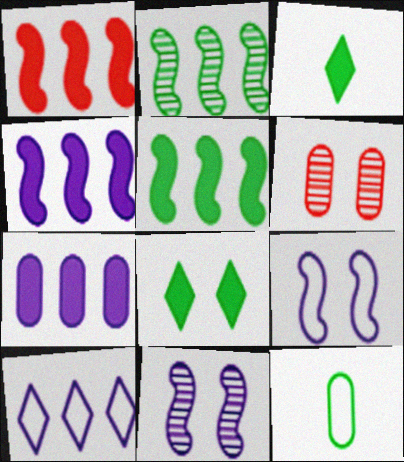[[1, 4, 5], 
[2, 8, 12], 
[6, 7, 12], 
[6, 8, 9]]